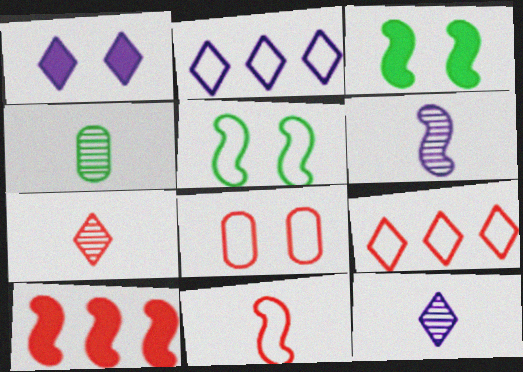[[1, 2, 12], 
[4, 6, 7], 
[5, 6, 10], 
[7, 8, 10], 
[8, 9, 11]]